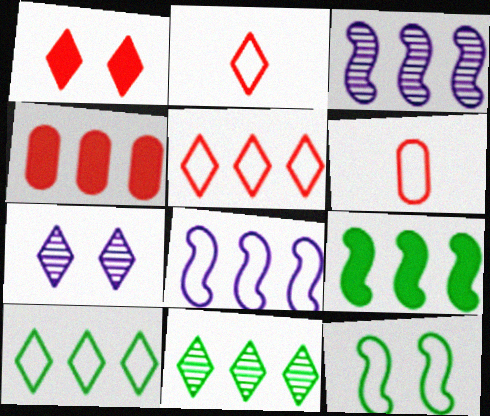[[3, 4, 10], 
[4, 8, 11], 
[6, 7, 9]]